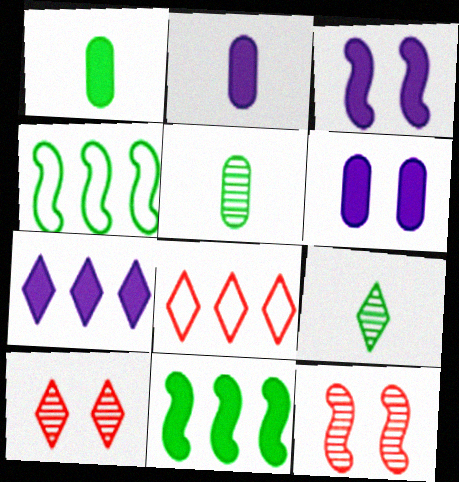[[2, 3, 7], 
[2, 4, 10], 
[3, 5, 8]]